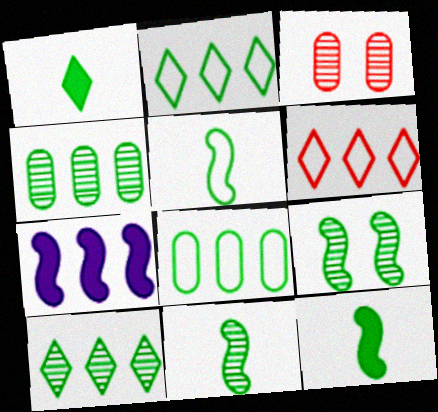[[1, 8, 9], 
[4, 6, 7], 
[5, 11, 12]]